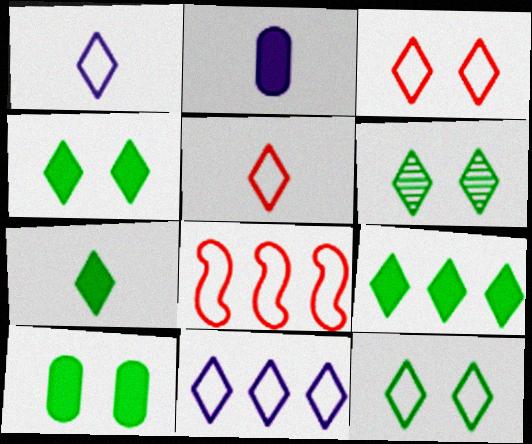[[2, 6, 8], 
[4, 6, 12], 
[4, 7, 9], 
[5, 11, 12]]